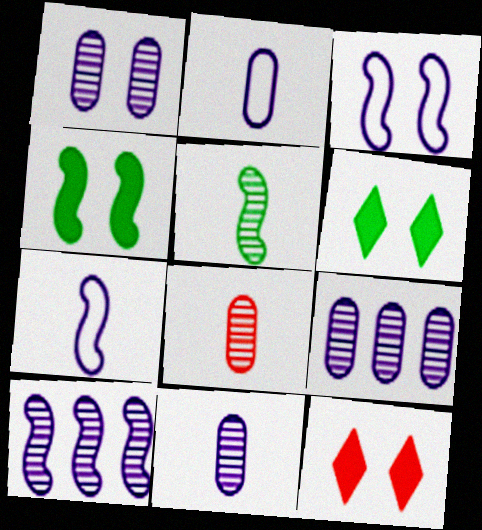[[1, 9, 11]]